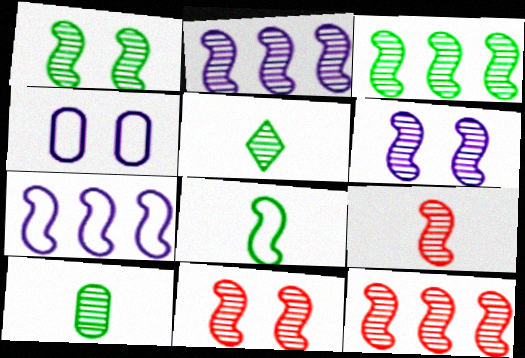[[1, 2, 9], 
[1, 6, 11], 
[2, 3, 12], 
[3, 6, 9], 
[9, 11, 12]]